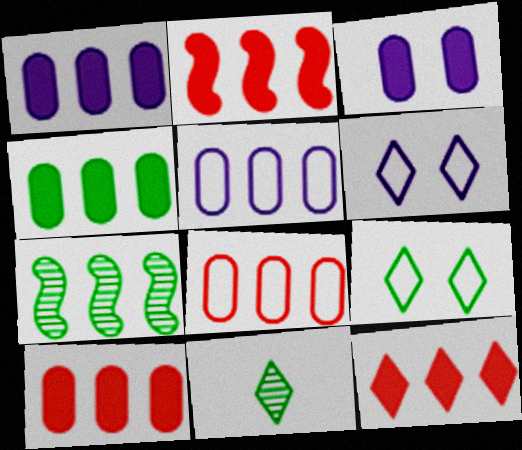[[1, 4, 10], 
[2, 10, 12], 
[5, 7, 12], 
[6, 11, 12]]